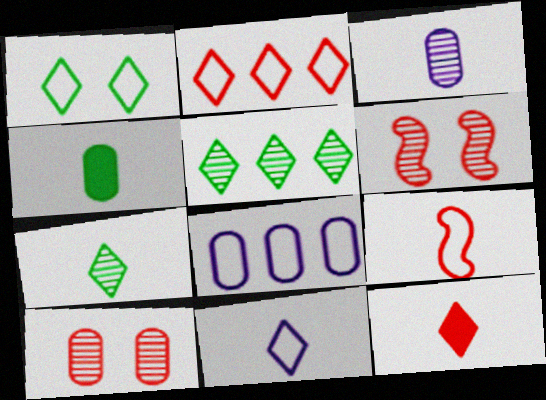[[1, 2, 11], 
[1, 8, 9], 
[3, 5, 6], 
[4, 8, 10], 
[7, 11, 12]]